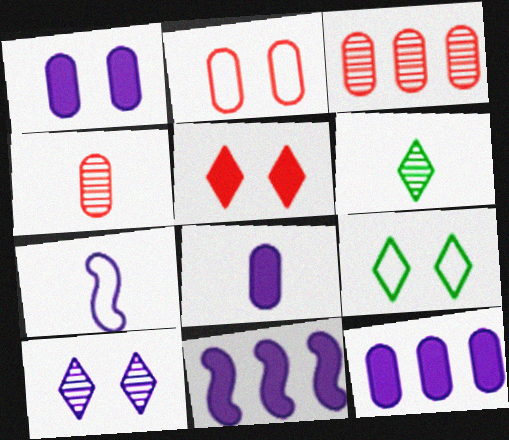[[1, 8, 12], 
[2, 6, 11], 
[4, 9, 11], 
[5, 9, 10], 
[7, 10, 12]]